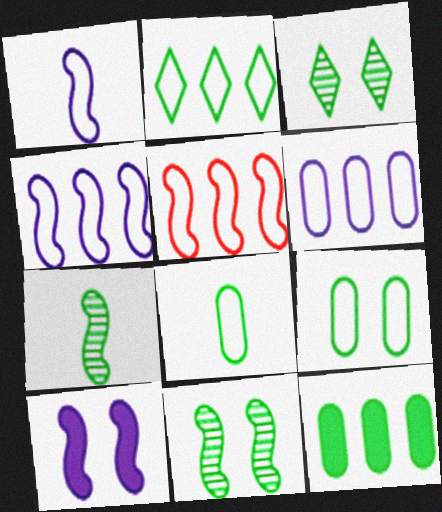[[2, 5, 6], 
[5, 7, 10]]